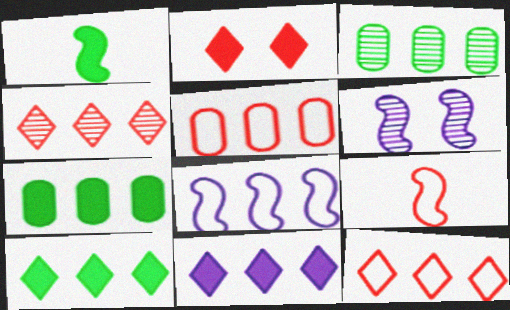[[4, 7, 8]]